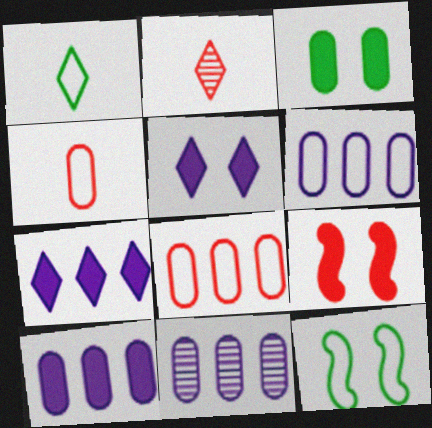[[1, 9, 11], 
[2, 8, 9], 
[2, 10, 12], 
[3, 4, 11], 
[3, 5, 9], 
[6, 10, 11]]